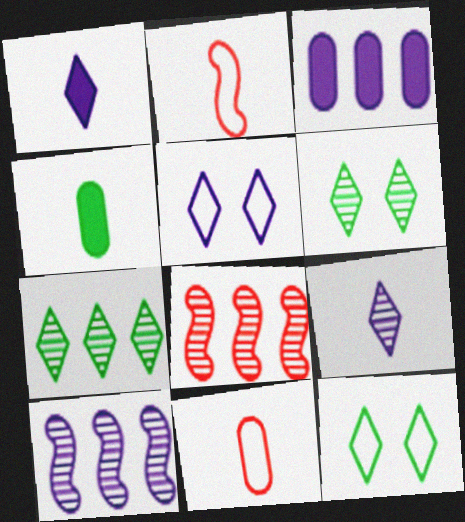[[2, 3, 6], 
[2, 4, 9], 
[4, 5, 8]]